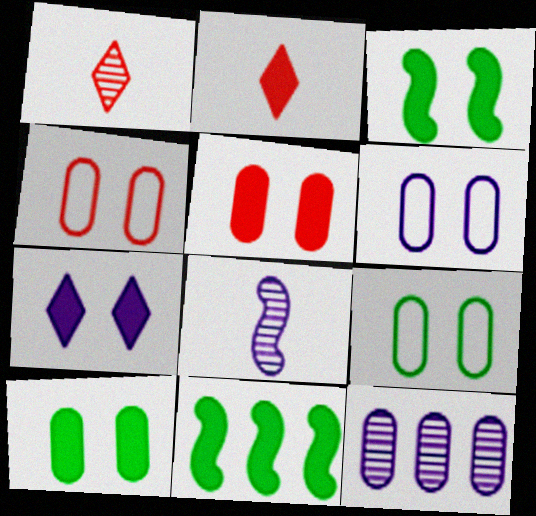[[1, 6, 11], 
[3, 5, 7], 
[4, 6, 9]]